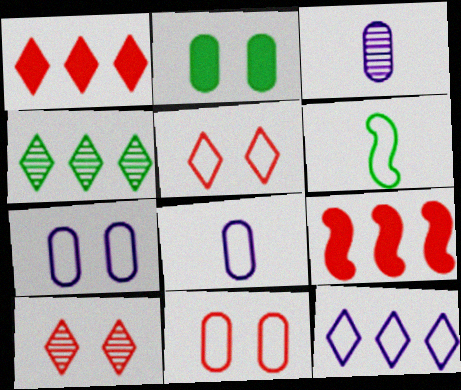[[1, 4, 12], 
[2, 4, 6], 
[6, 11, 12]]